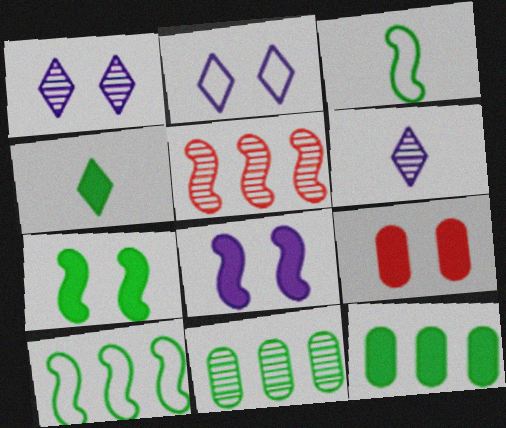[[3, 5, 8], 
[4, 7, 12], 
[6, 9, 10]]